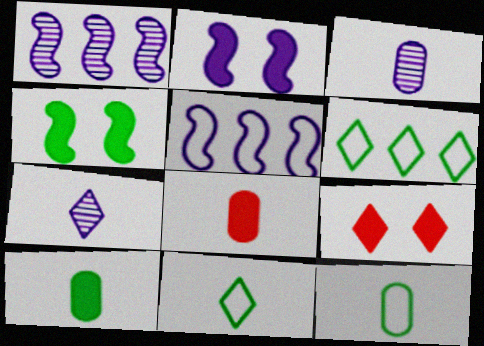[[1, 9, 12], 
[3, 8, 12], 
[6, 7, 9]]